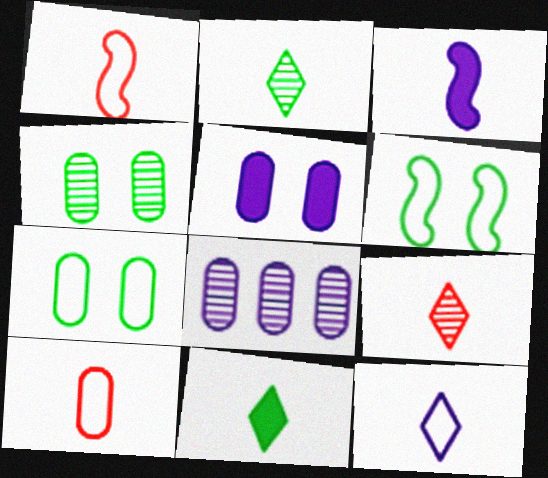[[2, 3, 10], 
[9, 11, 12]]